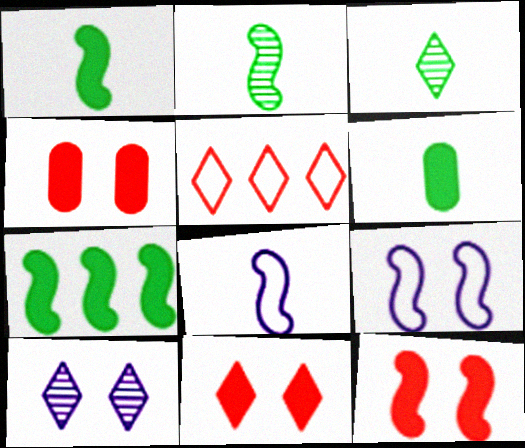[[4, 11, 12]]